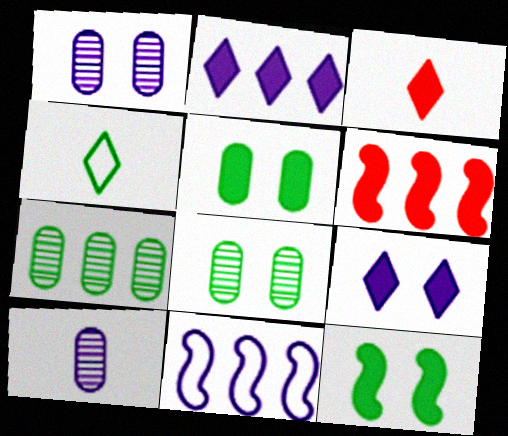[[1, 4, 6], 
[3, 8, 11], 
[4, 7, 12], 
[9, 10, 11]]